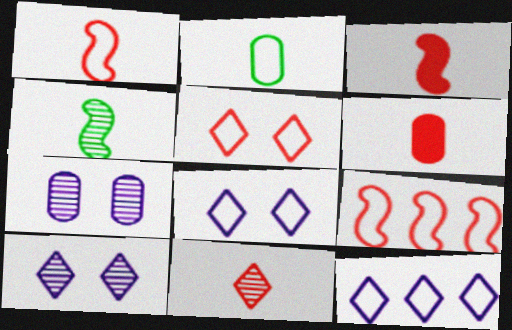[[1, 6, 11], 
[2, 8, 9]]